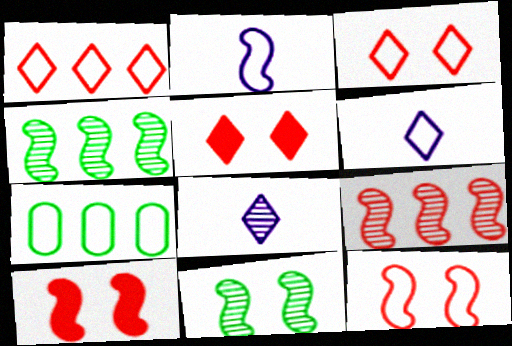[[2, 3, 7], 
[2, 4, 10], 
[6, 7, 12], 
[7, 8, 10]]